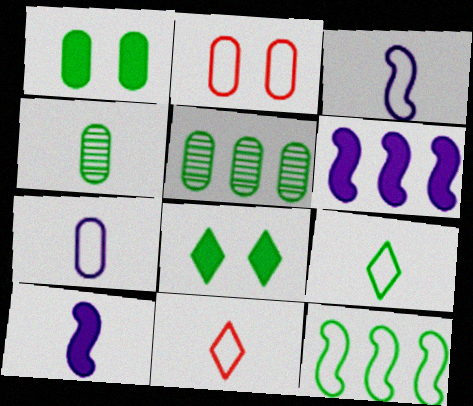[[4, 8, 12], 
[4, 10, 11]]